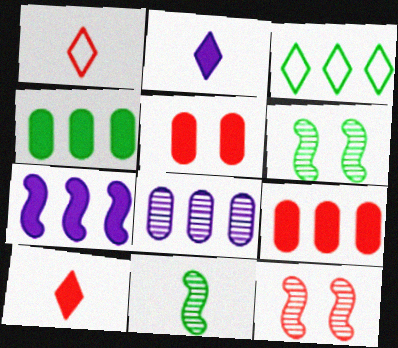[[1, 9, 12]]